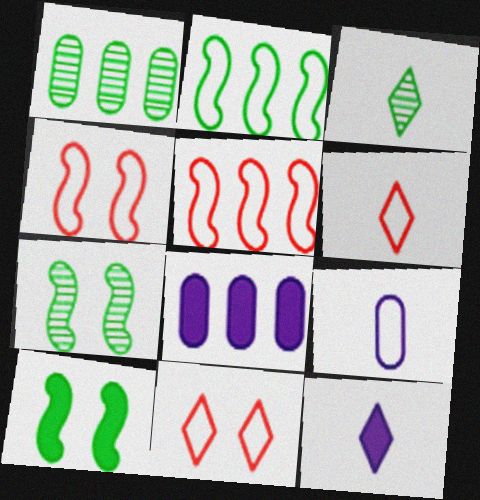[[1, 3, 7], 
[1, 4, 12], 
[2, 9, 11], 
[3, 4, 8], 
[3, 6, 12], 
[6, 7, 8]]